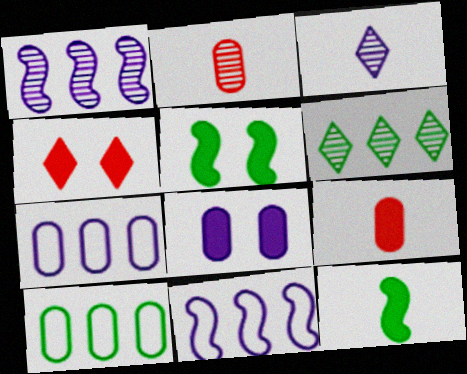[[2, 8, 10], 
[3, 8, 11], 
[4, 5, 8]]